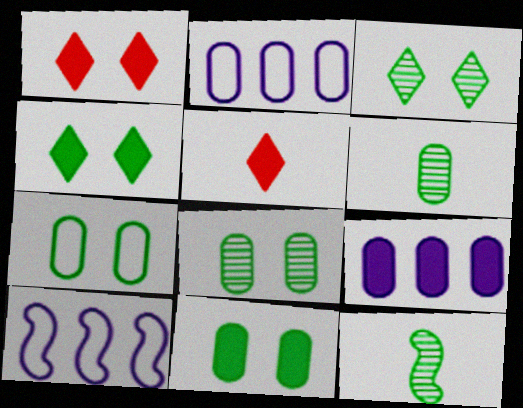[[1, 2, 12], 
[1, 6, 10], 
[5, 8, 10], 
[7, 8, 11]]